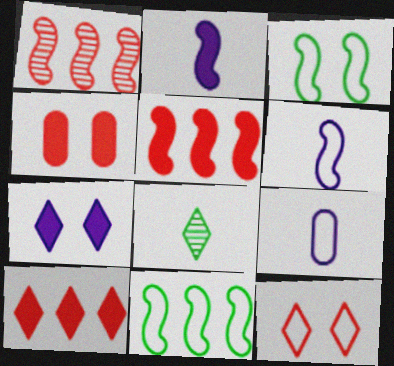[[1, 2, 3], 
[9, 11, 12]]